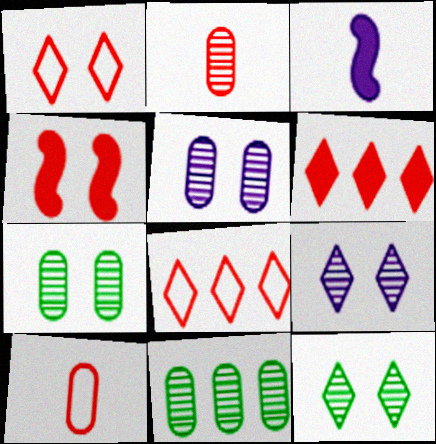[[1, 3, 11], 
[2, 4, 8], 
[2, 5, 11], 
[3, 7, 8]]